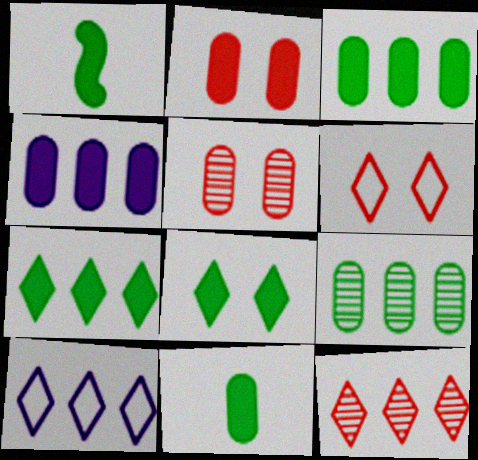[[1, 3, 8], 
[1, 5, 10], 
[2, 4, 11], 
[7, 10, 12]]